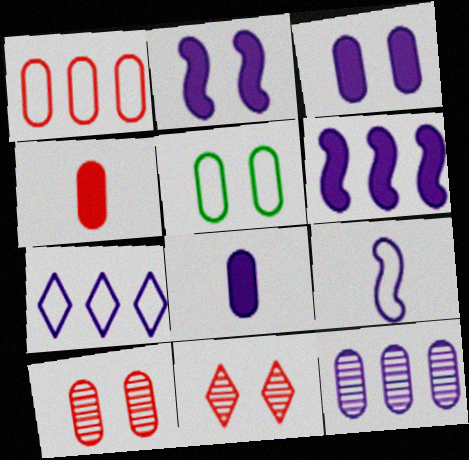[[1, 4, 10], 
[2, 5, 11], 
[3, 5, 10], 
[4, 5, 12], 
[6, 7, 12]]